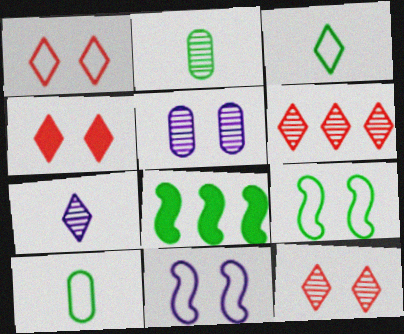[[1, 4, 12], 
[4, 5, 9]]